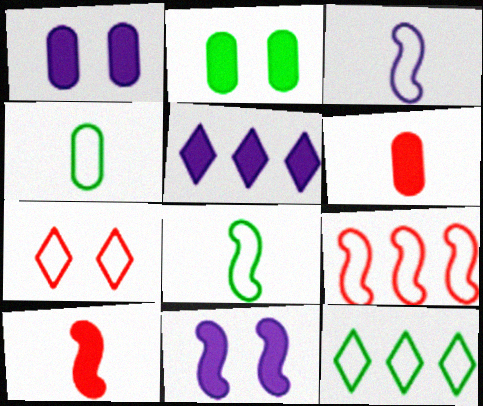[[2, 5, 10]]